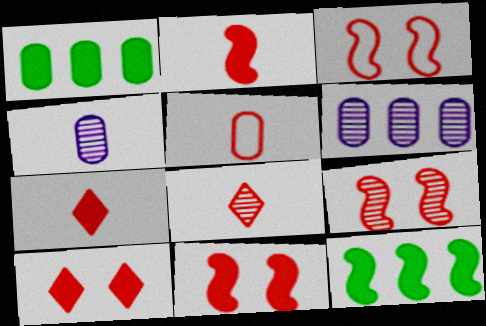[[2, 5, 8], 
[3, 9, 11]]